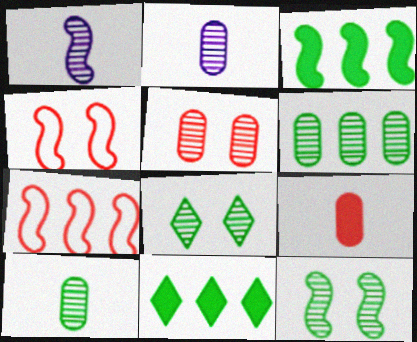[[1, 3, 4], 
[2, 4, 11], 
[2, 5, 6]]